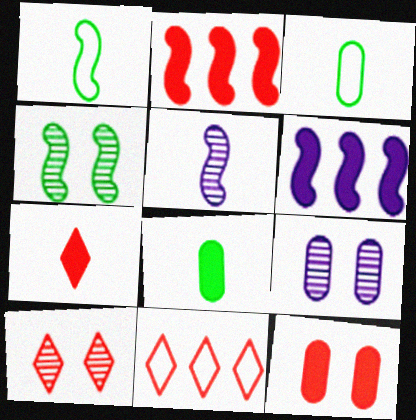[[2, 7, 12], 
[3, 5, 7], 
[3, 6, 10], 
[4, 9, 10], 
[7, 10, 11]]